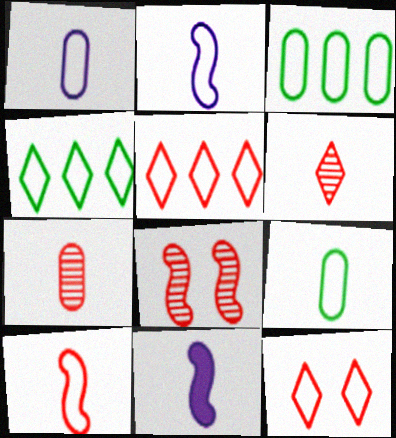[[2, 3, 12], 
[6, 9, 11]]